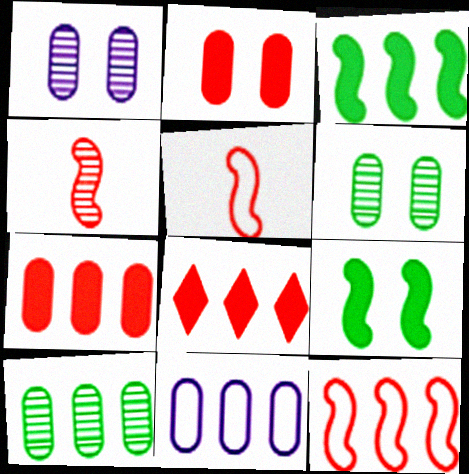[[7, 10, 11]]